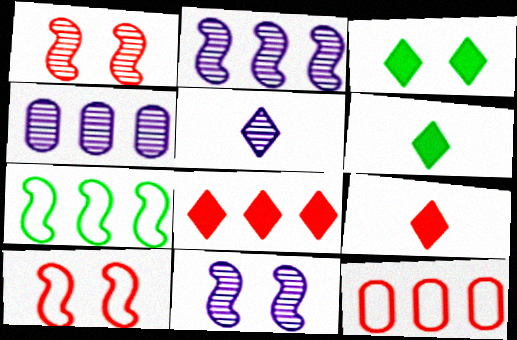[[1, 9, 12], 
[4, 5, 11], 
[4, 6, 10], 
[4, 7, 8], 
[6, 11, 12]]